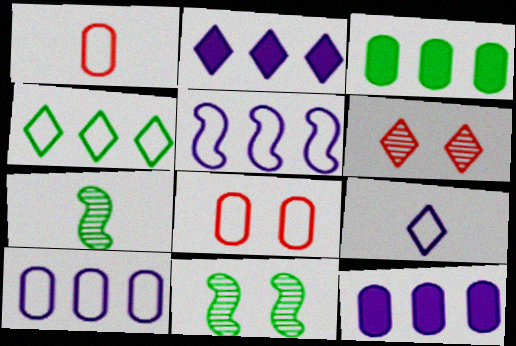[[1, 2, 11], 
[2, 7, 8]]